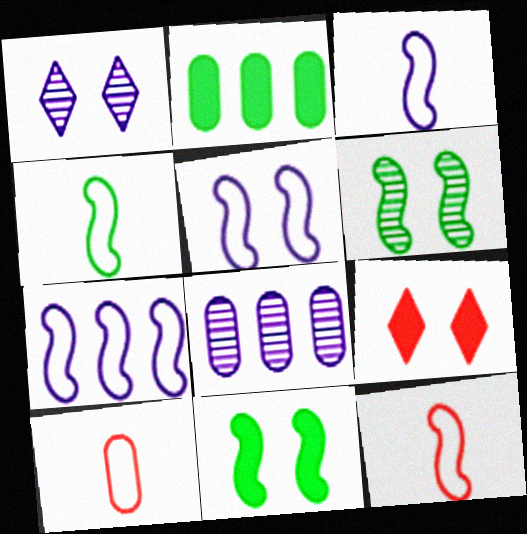[[1, 2, 12], 
[3, 4, 12], 
[3, 5, 7], 
[4, 8, 9]]